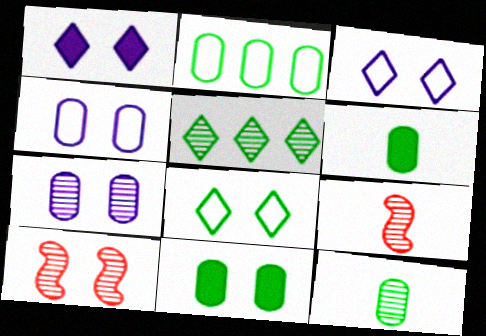[[1, 2, 9], 
[2, 11, 12], 
[3, 10, 11], 
[5, 7, 9]]